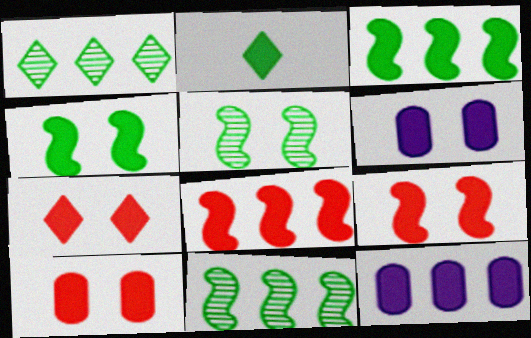[[2, 6, 8], 
[2, 9, 12], 
[4, 6, 7], 
[7, 9, 10]]